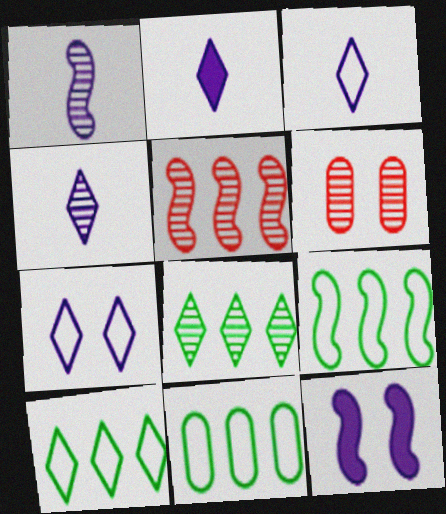[[1, 6, 8], 
[2, 3, 4], 
[2, 6, 9], 
[9, 10, 11]]